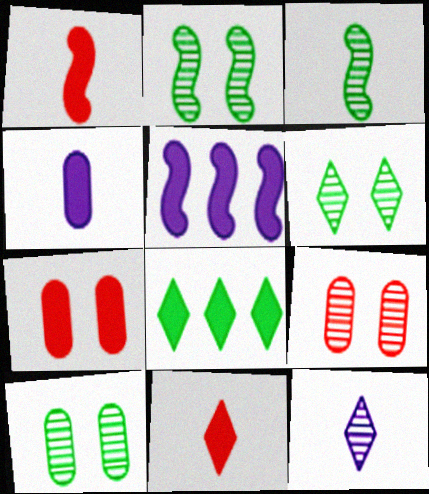[[2, 6, 10]]